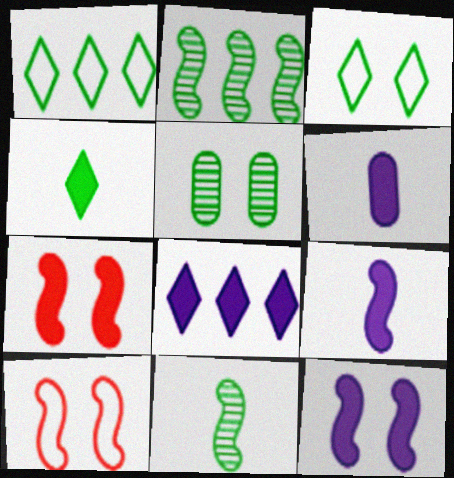[[2, 9, 10], 
[6, 8, 12]]